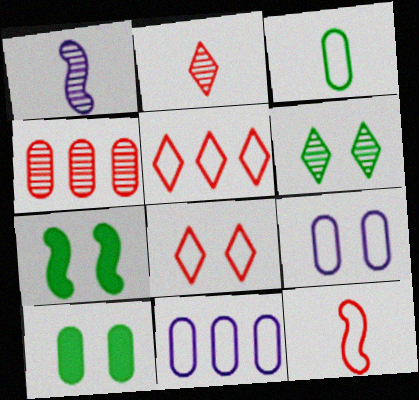[[1, 4, 6], 
[1, 5, 10], 
[2, 7, 11]]